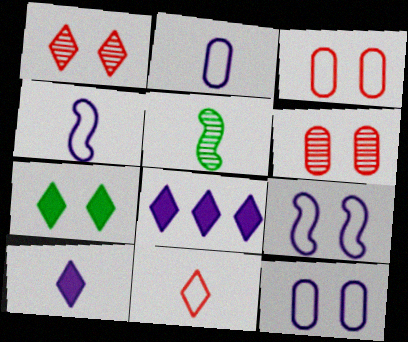[[3, 5, 8], 
[6, 7, 9]]